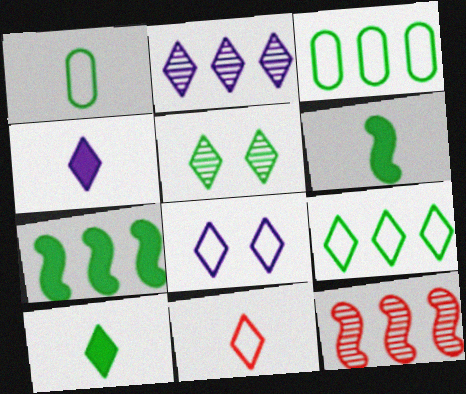[[1, 5, 7], 
[2, 4, 8], 
[3, 5, 6], 
[5, 9, 10], 
[8, 9, 11]]